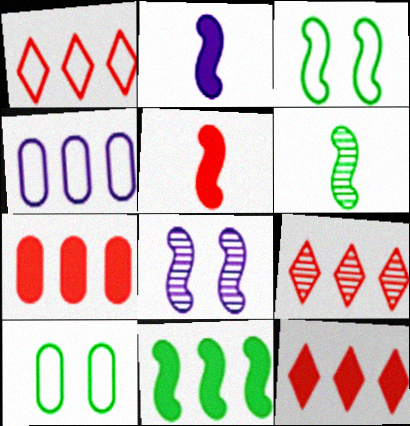[[1, 9, 12], 
[2, 9, 10], 
[3, 6, 11], 
[4, 9, 11]]